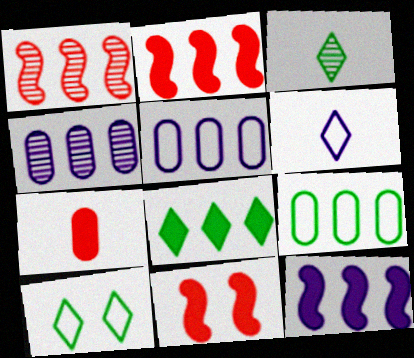[[1, 5, 8], 
[3, 5, 11], 
[3, 8, 10]]